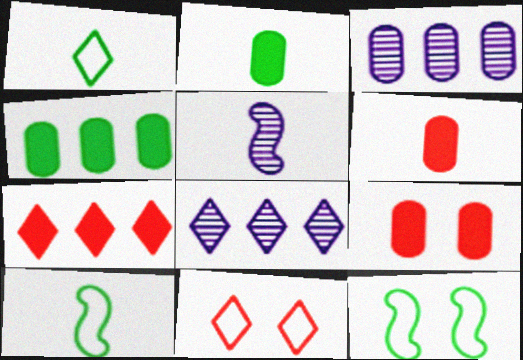[[1, 5, 6], 
[4, 5, 11], 
[6, 8, 12], 
[8, 9, 10]]